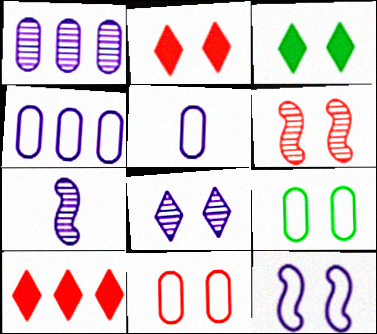[[1, 7, 8], 
[2, 6, 11], 
[7, 9, 10]]